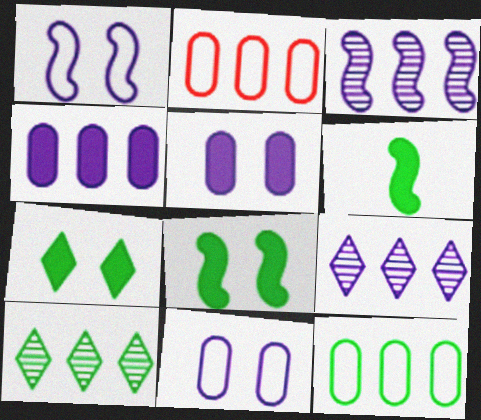[]